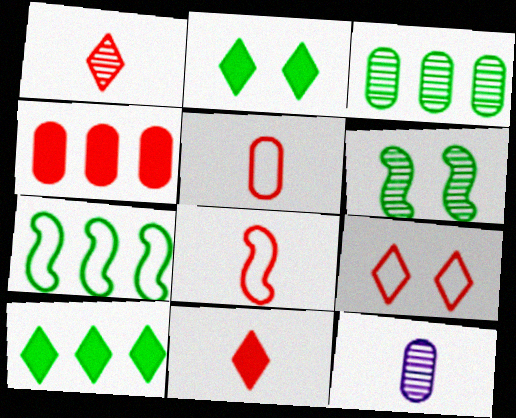[[3, 7, 10]]